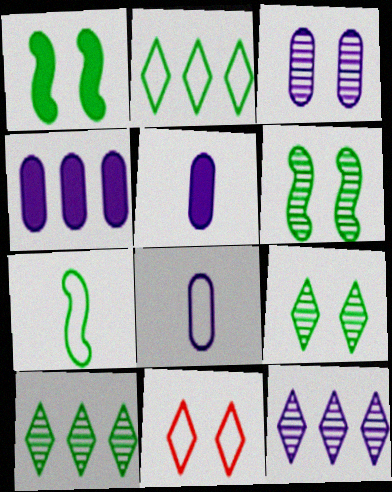[[1, 3, 11], 
[3, 4, 8]]